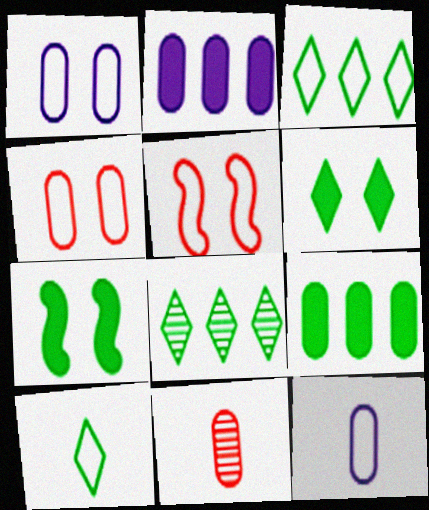[[1, 9, 11], 
[3, 5, 12], 
[6, 8, 10]]